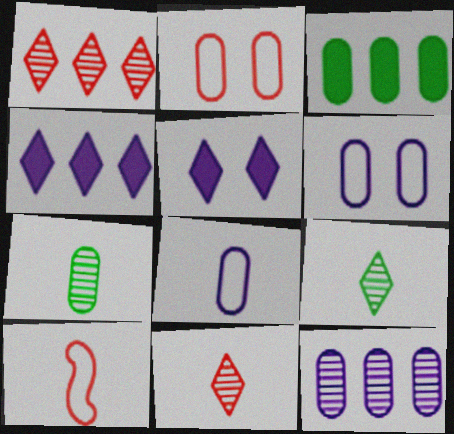[]